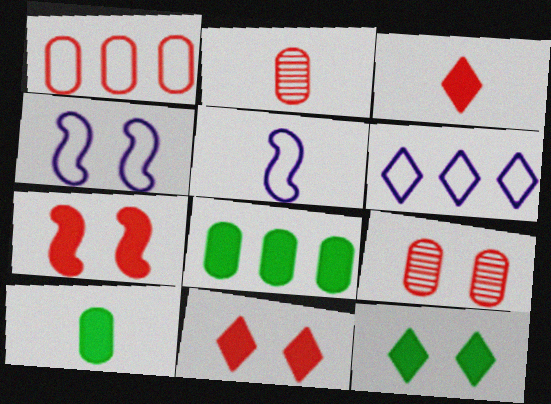[[4, 9, 12]]